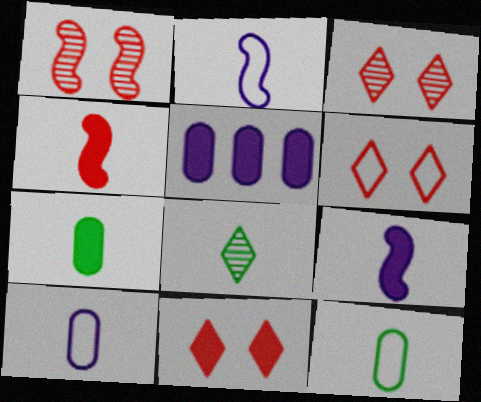[[3, 6, 11], 
[4, 8, 10]]